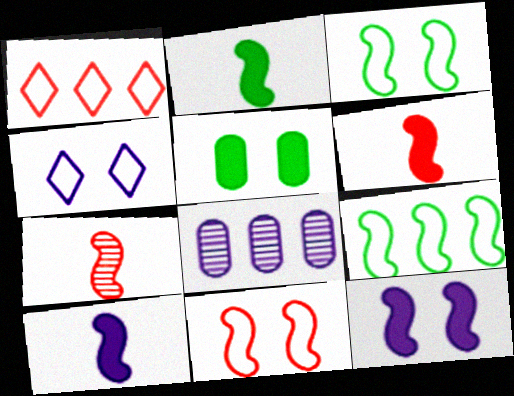[[2, 6, 10], 
[4, 8, 10], 
[7, 9, 12]]